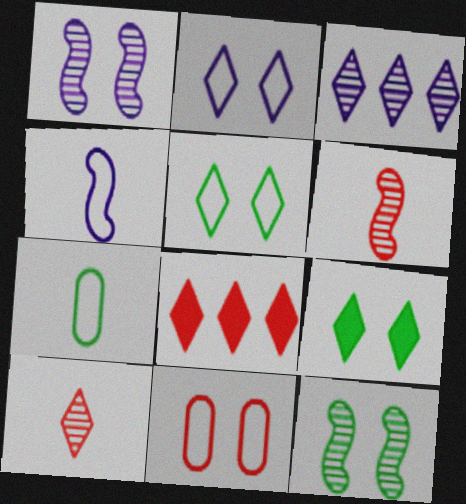[[1, 7, 8], 
[1, 9, 11], 
[6, 8, 11]]